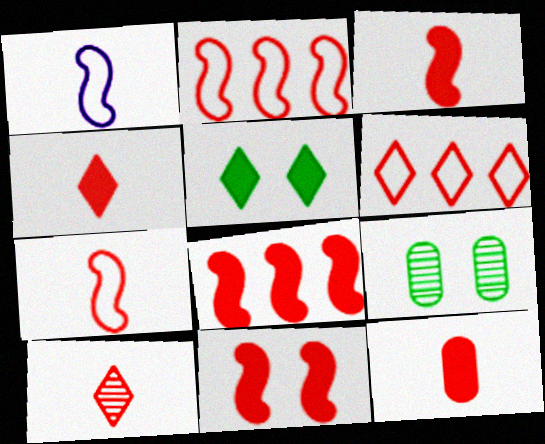[[3, 4, 12], 
[3, 8, 11], 
[7, 10, 12]]